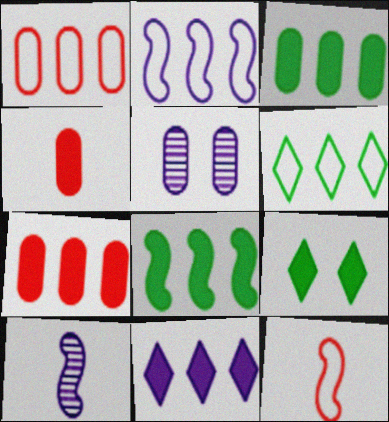[[1, 2, 6], 
[1, 9, 10], 
[7, 8, 11]]